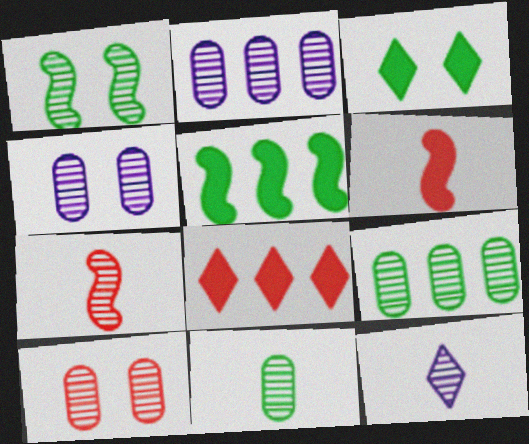[[2, 10, 11], 
[7, 11, 12]]